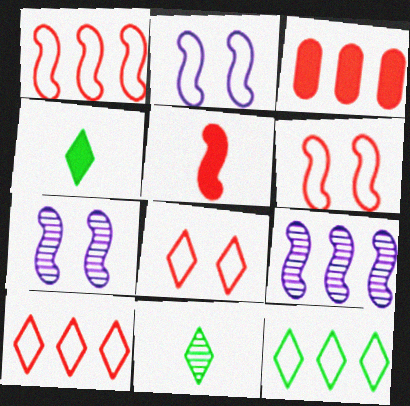[[2, 3, 11], 
[3, 9, 12]]